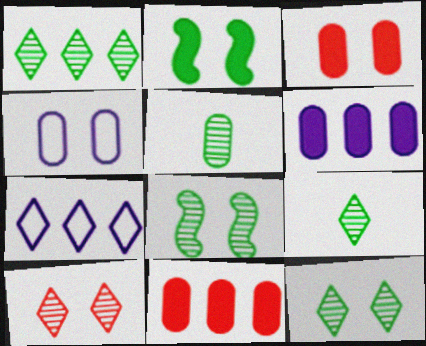[[1, 5, 8], 
[1, 9, 12], 
[2, 4, 10], 
[4, 5, 11]]